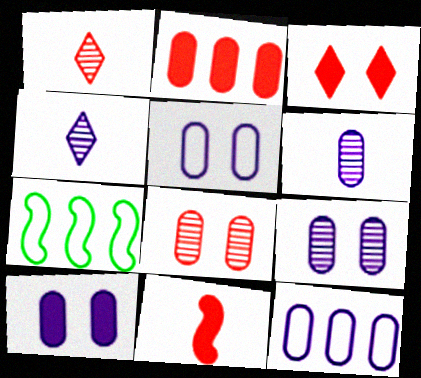[[1, 7, 10], 
[2, 3, 11], 
[3, 6, 7], 
[5, 9, 10], 
[6, 10, 12]]